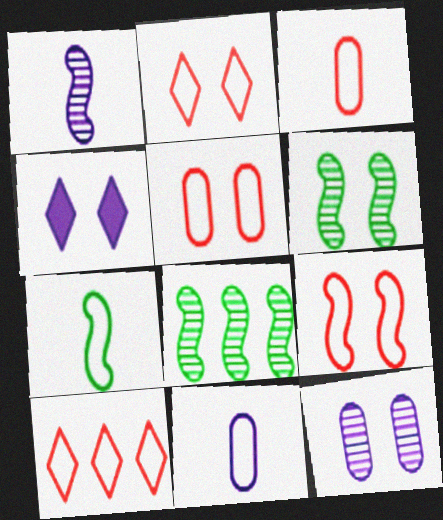[[2, 5, 9], 
[3, 4, 8], 
[3, 9, 10], 
[4, 5, 6]]